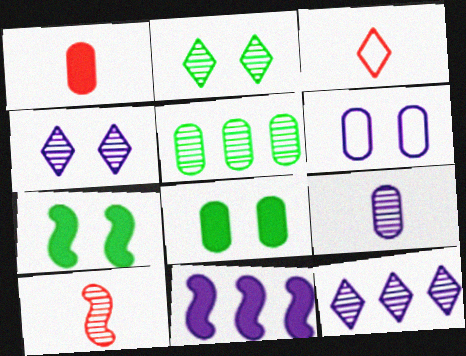[[1, 3, 10], 
[1, 5, 6], 
[4, 5, 10]]